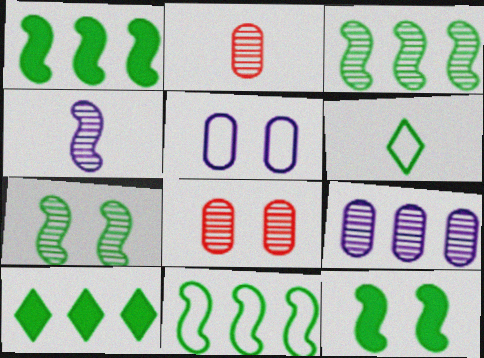[[1, 3, 11]]